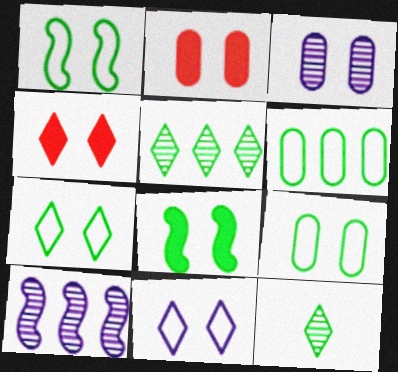[[1, 3, 4], 
[1, 7, 9], 
[2, 3, 9], 
[6, 8, 12]]